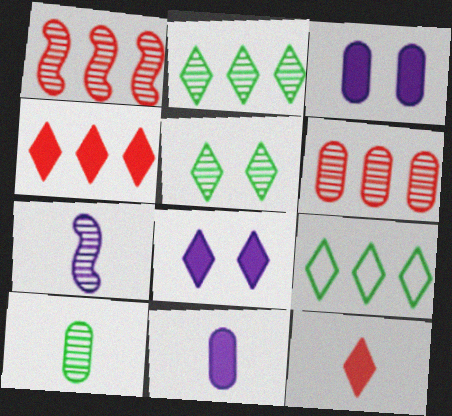[[5, 6, 7]]